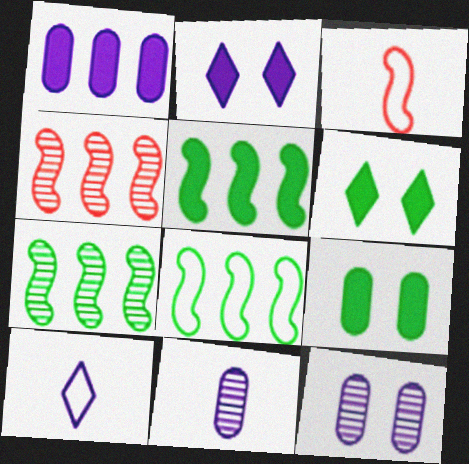[[4, 9, 10], 
[5, 7, 8]]